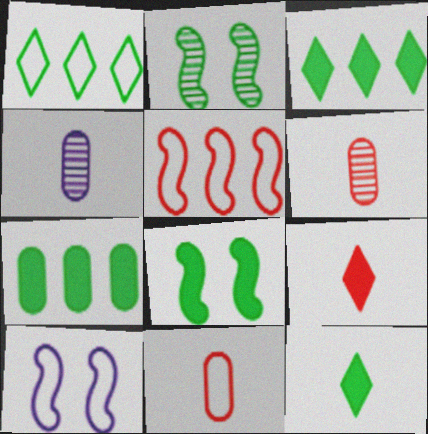[[1, 10, 11], 
[3, 6, 10], 
[7, 8, 12]]